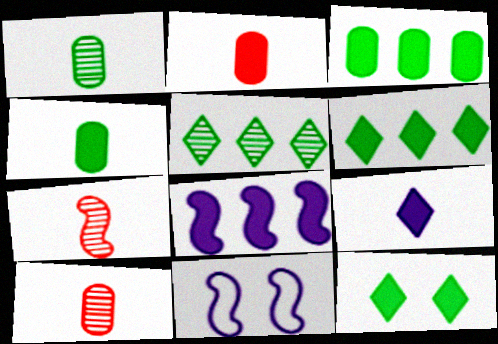[[2, 5, 11], 
[2, 8, 12], 
[6, 10, 11]]